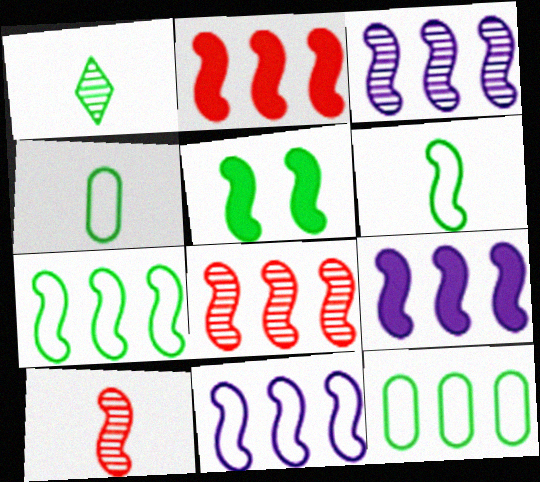[[1, 5, 12], 
[2, 3, 7], 
[3, 9, 11], 
[5, 10, 11], 
[7, 8, 9]]